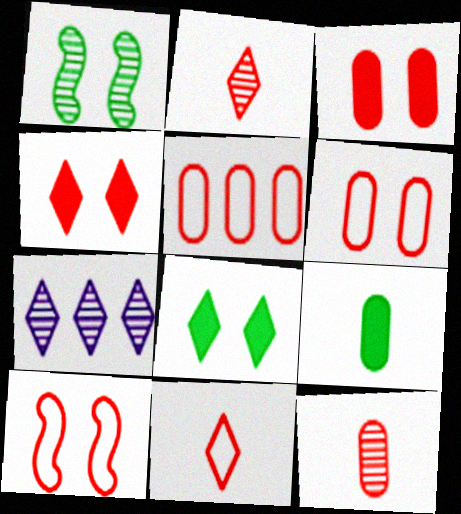[[1, 7, 12], 
[3, 5, 12], 
[5, 10, 11], 
[7, 8, 11], 
[7, 9, 10]]